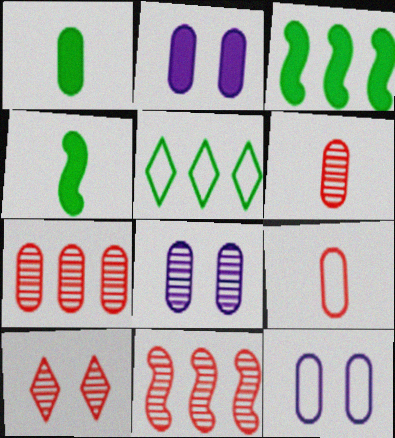[[1, 7, 12], 
[2, 8, 12], 
[6, 10, 11]]